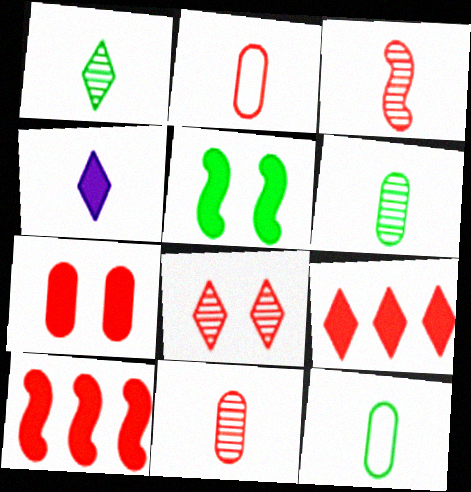[[2, 8, 10], 
[3, 4, 12]]